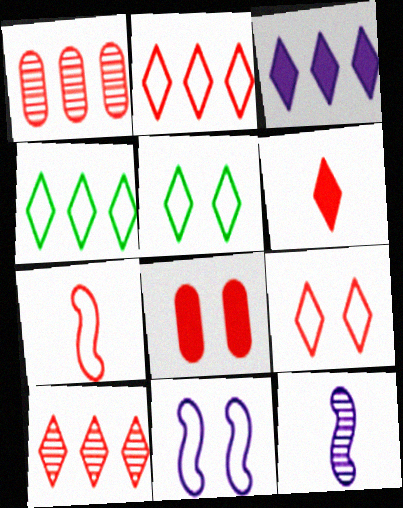[[3, 4, 10], 
[4, 8, 12], 
[6, 9, 10], 
[7, 8, 10]]